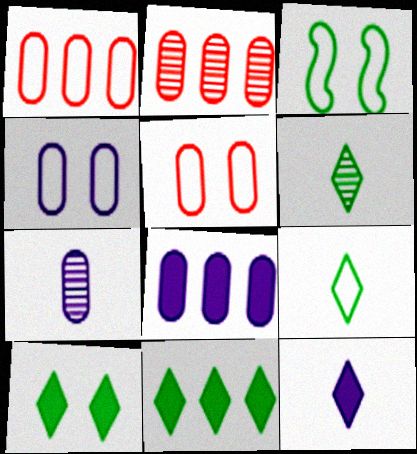[[2, 3, 12], 
[4, 7, 8]]